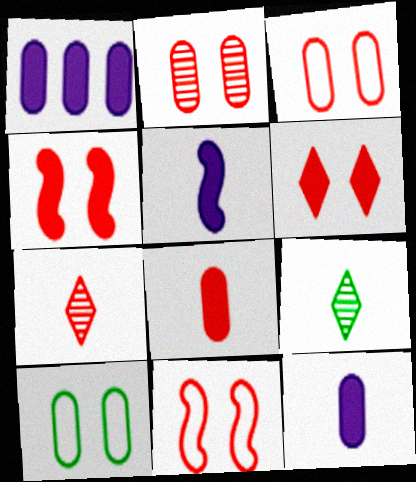[[1, 9, 11], 
[2, 6, 11]]